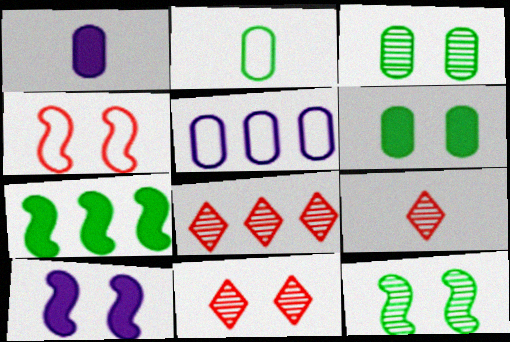[[2, 8, 10], 
[4, 10, 12], 
[5, 7, 8], 
[8, 9, 11]]